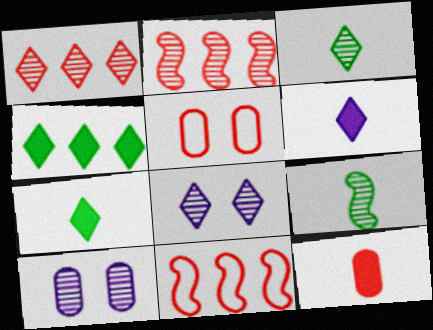[[1, 3, 8], 
[1, 9, 10], 
[2, 3, 10], 
[7, 10, 11]]